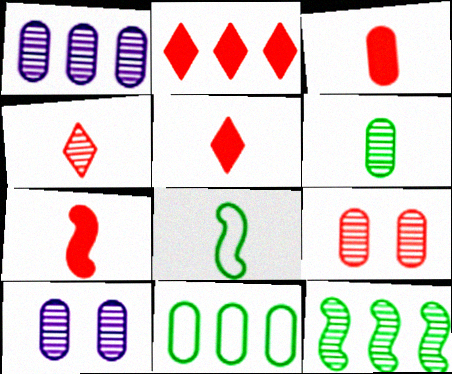[[1, 6, 9], 
[2, 8, 10], 
[3, 5, 7], 
[3, 10, 11], 
[4, 10, 12]]